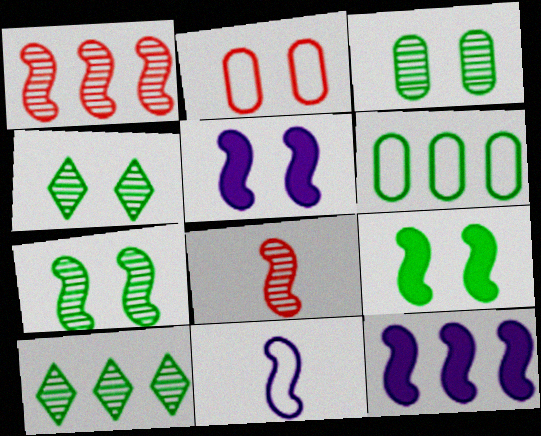[[1, 9, 11], 
[2, 4, 5], 
[3, 4, 7]]